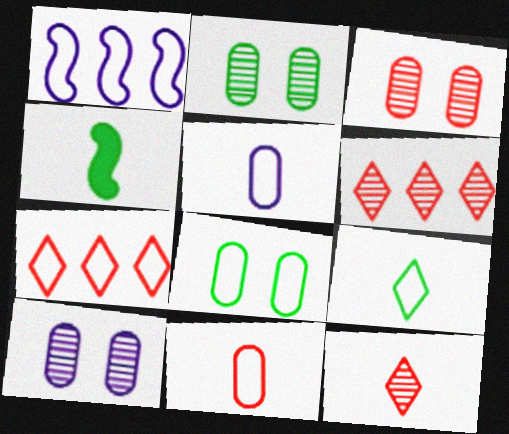[[2, 3, 10], 
[4, 5, 12], 
[4, 7, 10]]